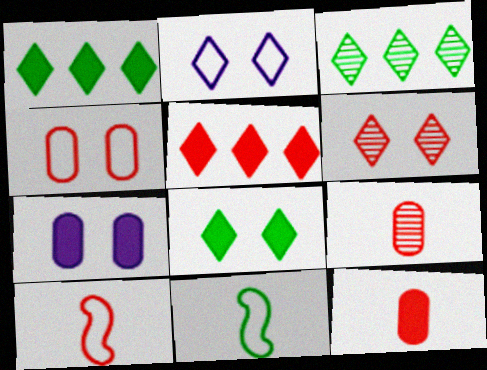[[2, 6, 8], 
[3, 7, 10]]